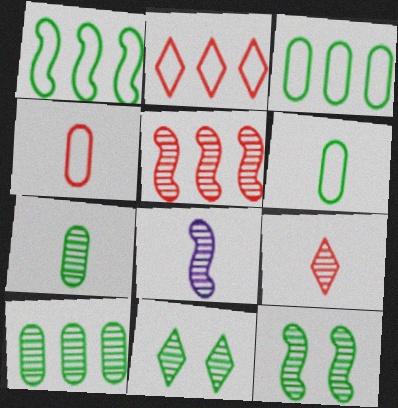[[5, 8, 12], 
[7, 8, 9]]